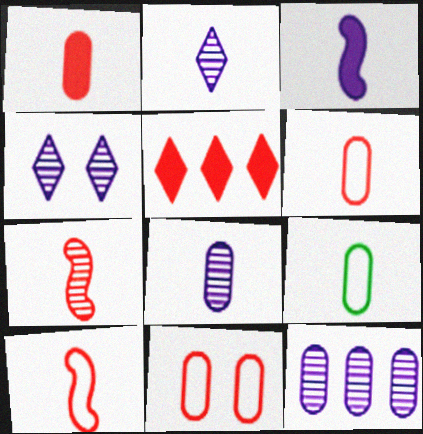[[1, 8, 9], 
[5, 7, 11]]